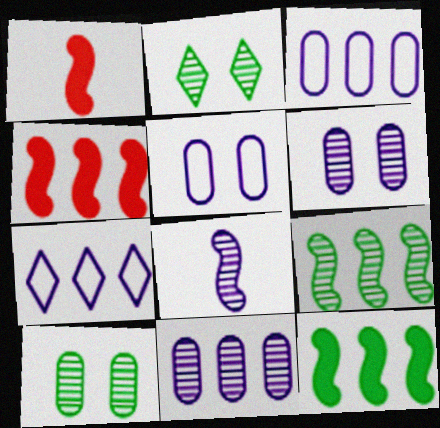[[1, 2, 3], 
[1, 7, 10]]